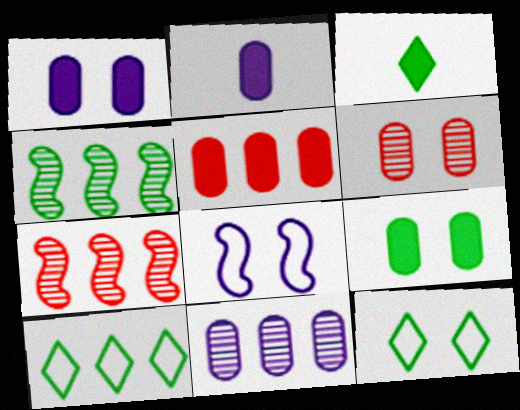[[2, 5, 9], 
[2, 7, 12]]